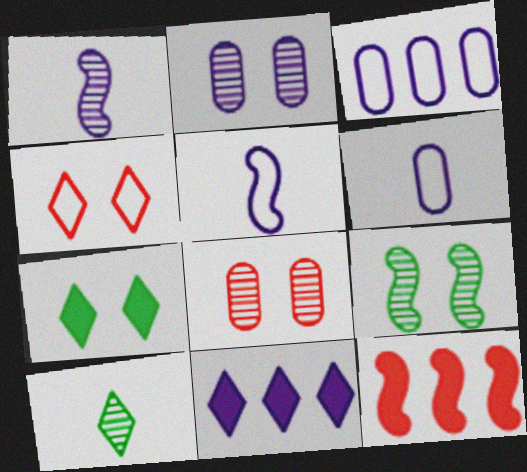[[2, 5, 11], 
[4, 10, 11], 
[5, 9, 12]]